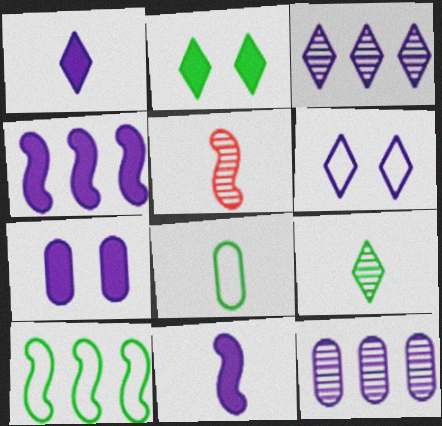[[1, 3, 6], 
[1, 4, 7], 
[1, 5, 8], 
[6, 11, 12]]